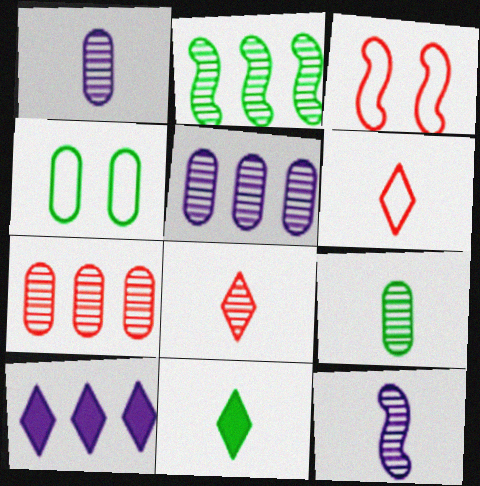[[2, 4, 11], 
[3, 5, 11], 
[3, 9, 10], 
[8, 9, 12]]